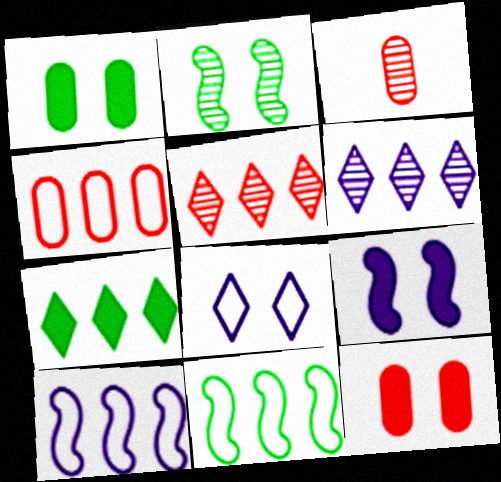[[2, 3, 6], 
[2, 8, 12], 
[3, 4, 12]]